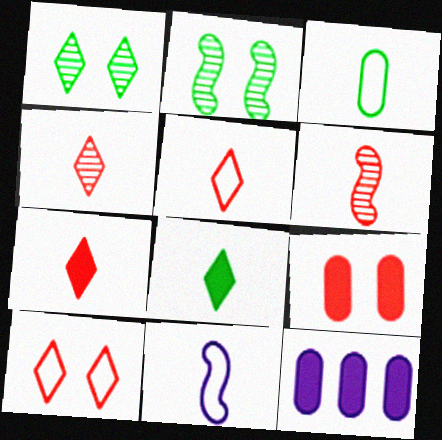[[2, 5, 12], 
[3, 5, 11], 
[4, 5, 7]]